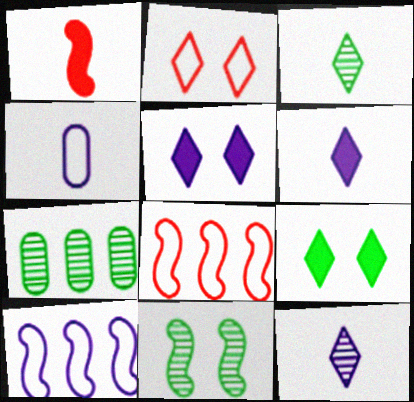[[1, 3, 4], 
[1, 10, 11], 
[3, 7, 11]]